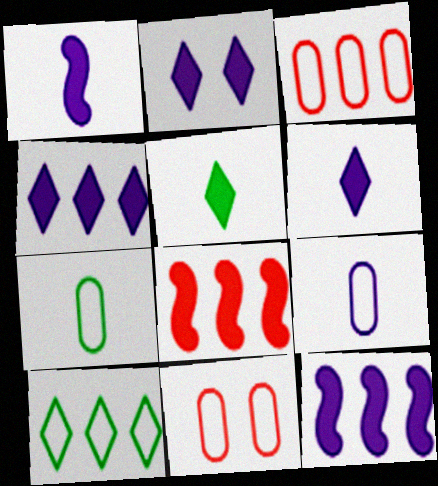[[2, 4, 6]]